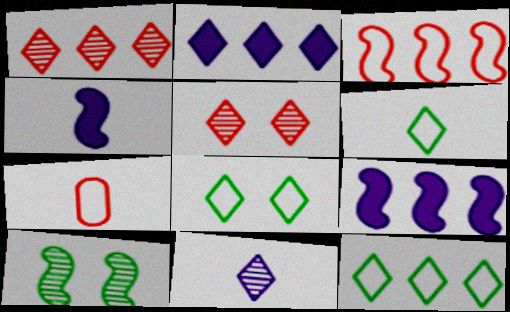[[1, 2, 12], 
[2, 5, 6], 
[2, 7, 10], 
[3, 4, 10], 
[6, 8, 12]]